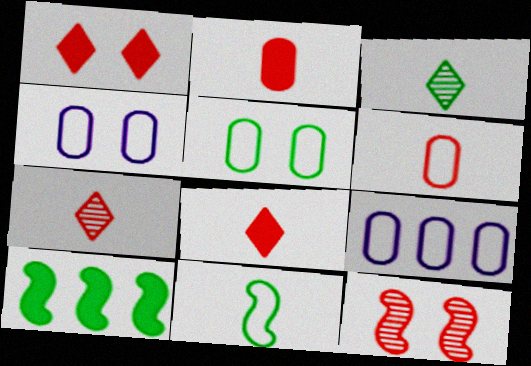[[3, 5, 10], 
[4, 7, 10], 
[5, 6, 9]]